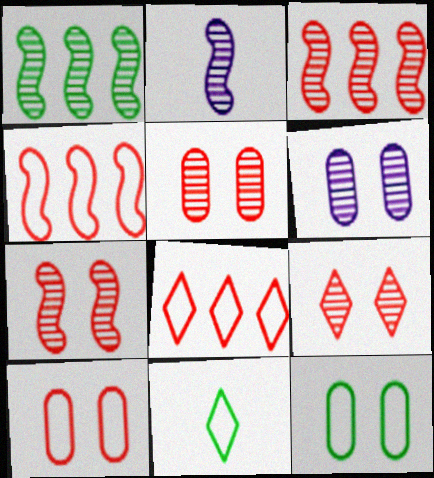[[1, 2, 7], 
[5, 7, 9]]